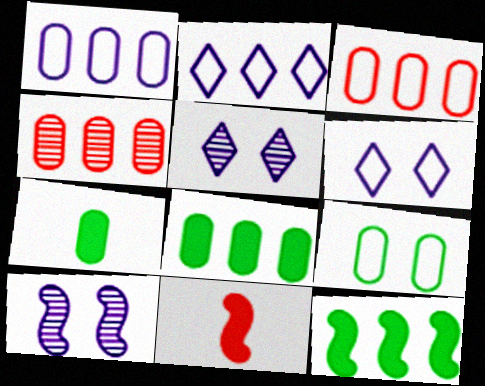[[1, 4, 8], 
[2, 4, 12]]